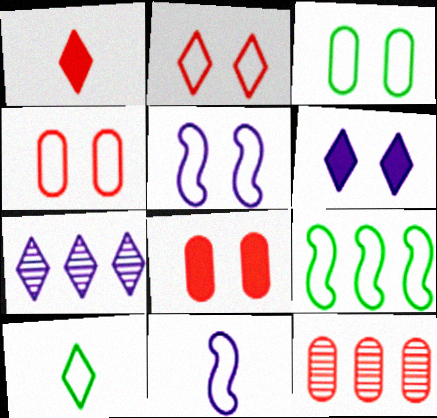[[2, 3, 5], 
[3, 9, 10]]